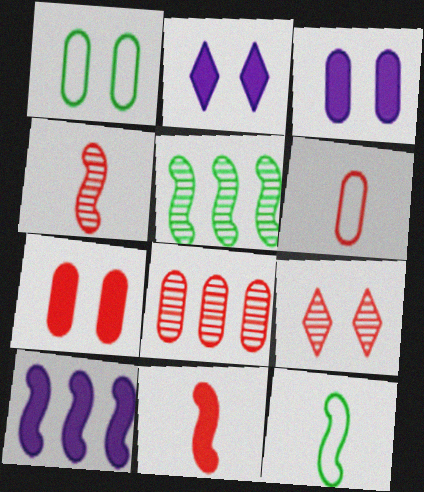[[2, 5, 6], 
[2, 8, 12], 
[4, 8, 9], 
[6, 7, 8]]